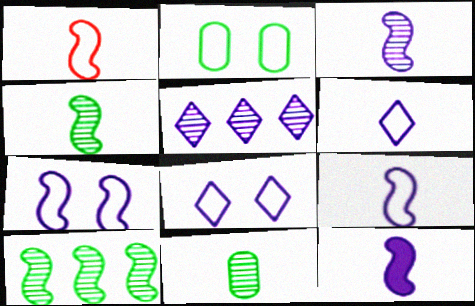[[1, 4, 12], 
[3, 9, 12]]